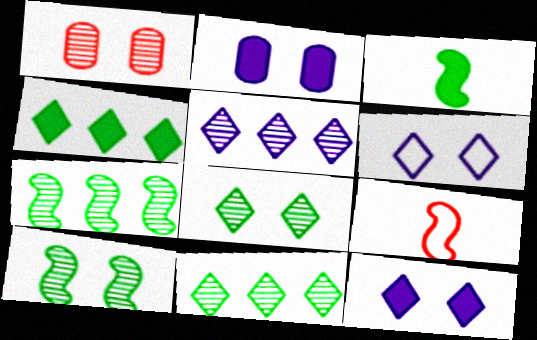[[2, 9, 11]]